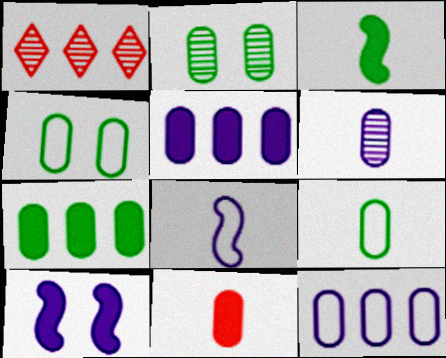[[1, 9, 10], 
[2, 7, 9], 
[2, 11, 12], 
[6, 9, 11]]